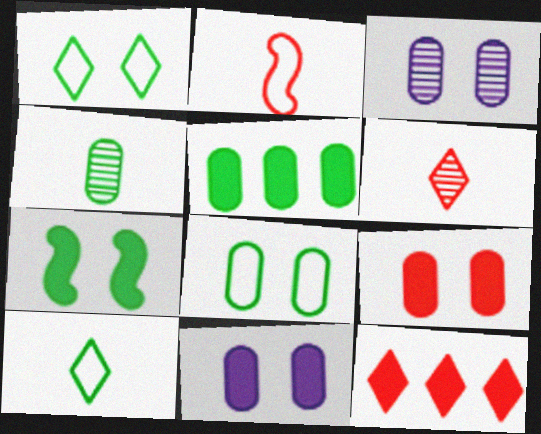[[3, 8, 9], 
[4, 5, 8]]